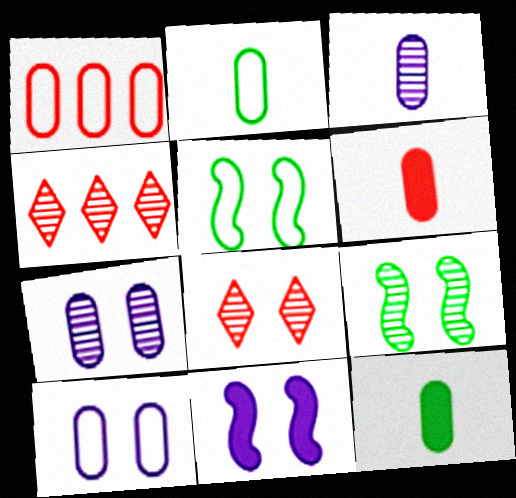[[1, 2, 10], 
[1, 7, 12], 
[2, 3, 6], 
[2, 4, 11], 
[3, 4, 9], 
[7, 8, 9]]